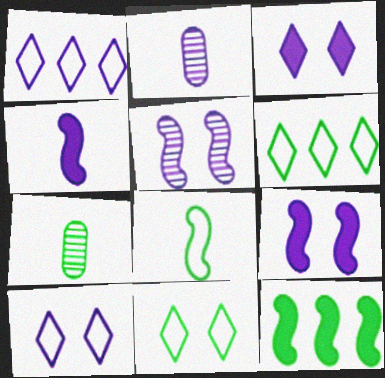[[1, 2, 9], 
[7, 11, 12]]